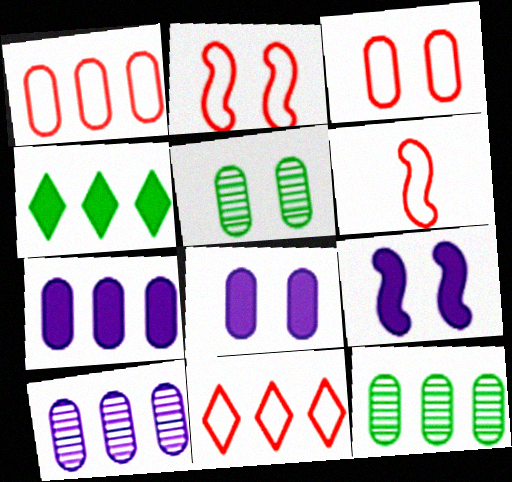[[1, 7, 12], 
[3, 5, 8], 
[3, 6, 11]]